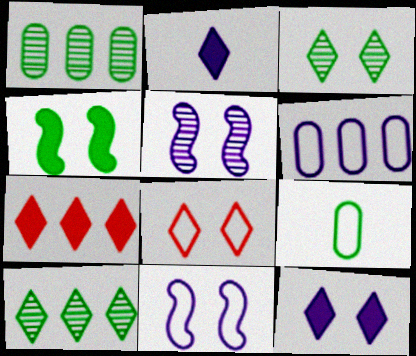[[2, 5, 6], 
[2, 8, 10], 
[3, 8, 12], 
[4, 9, 10], 
[5, 7, 9]]